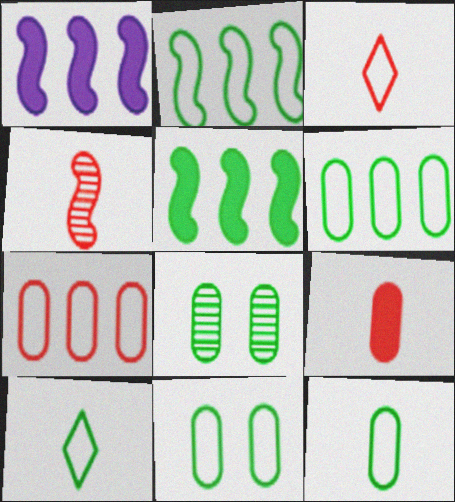[[1, 3, 8], 
[2, 10, 11], 
[3, 4, 9], 
[5, 8, 10], 
[6, 11, 12]]